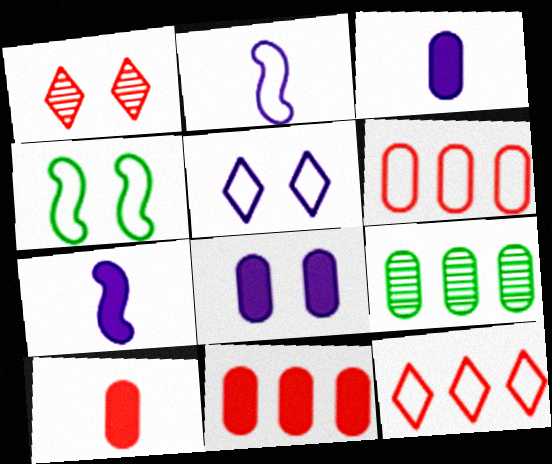[[1, 4, 8]]